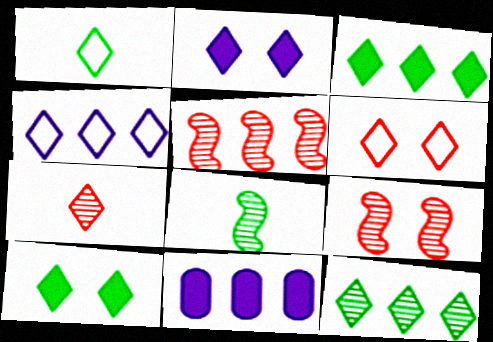[[1, 4, 6], 
[1, 9, 11], 
[1, 10, 12], 
[4, 7, 10], 
[6, 8, 11]]